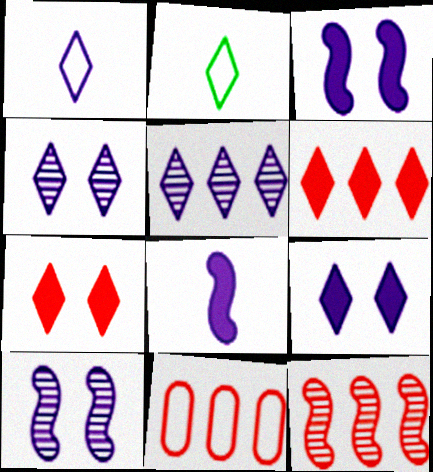[[1, 5, 9], 
[2, 4, 6], 
[2, 5, 7], 
[6, 11, 12]]